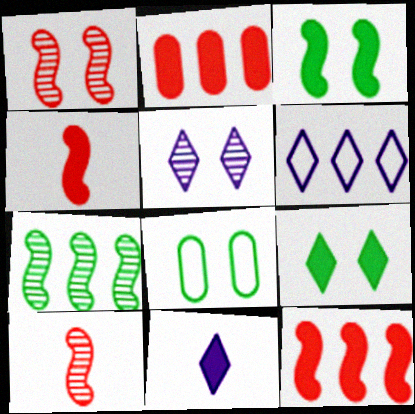[[2, 3, 11], 
[2, 6, 7], 
[5, 6, 11]]